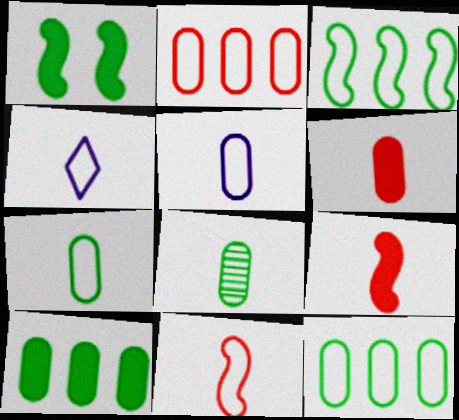[[4, 7, 11], 
[4, 8, 9], 
[5, 6, 8]]